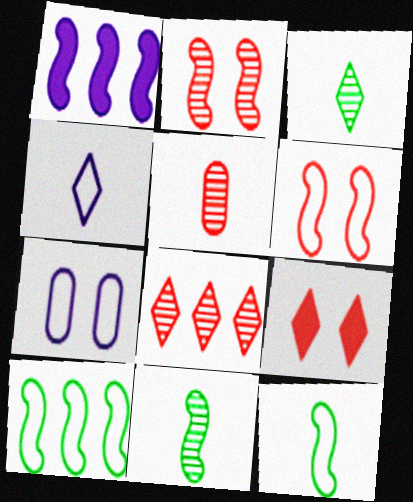[[1, 2, 12], 
[1, 6, 11], 
[2, 5, 8]]